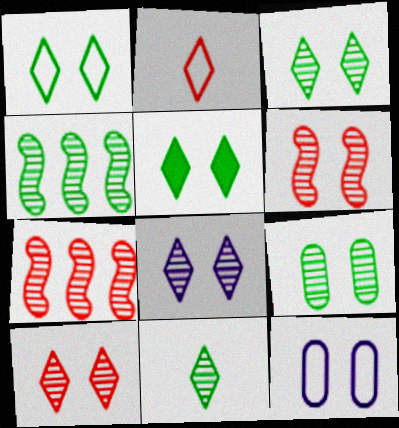[[1, 3, 5], 
[3, 8, 10], 
[4, 9, 11], 
[5, 6, 12], 
[6, 8, 9]]